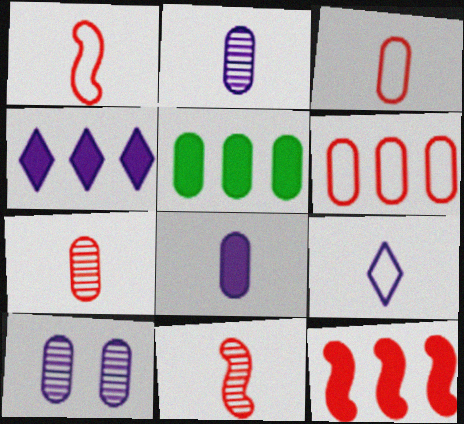[[3, 5, 10], 
[4, 5, 12]]